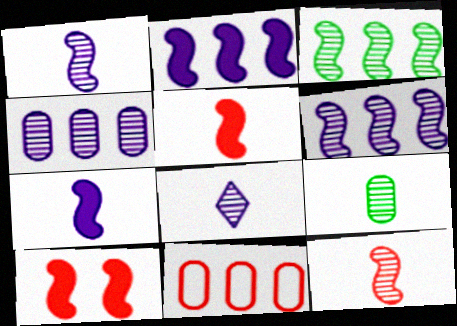[[8, 9, 12]]